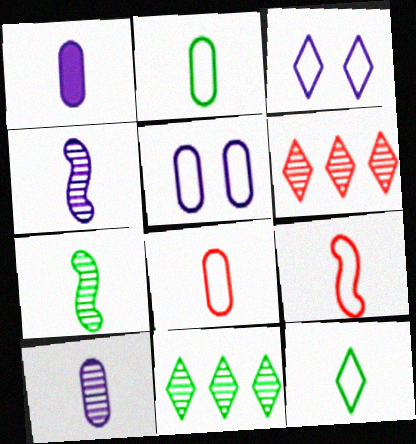[]